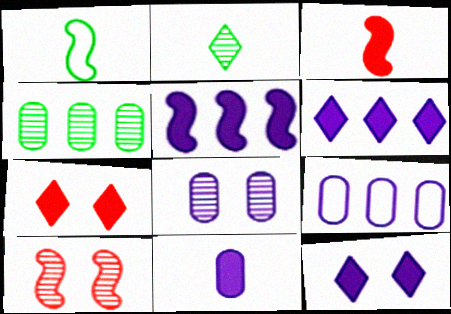[[1, 5, 10], 
[5, 11, 12], 
[8, 9, 11]]